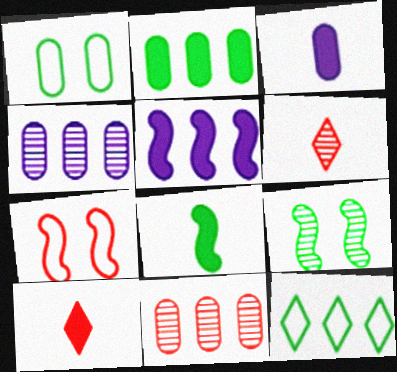[[1, 3, 11], 
[1, 5, 6], 
[3, 8, 10], 
[4, 6, 9], 
[5, 11, 12], 
[7, 10, 11]]